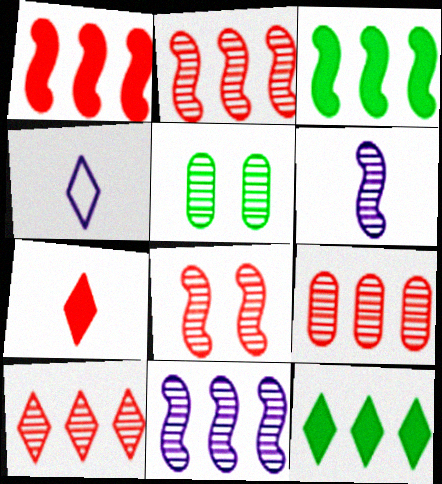[[1, 4, 5], 
[2, 9, 10], 
[5, 6, 10]]